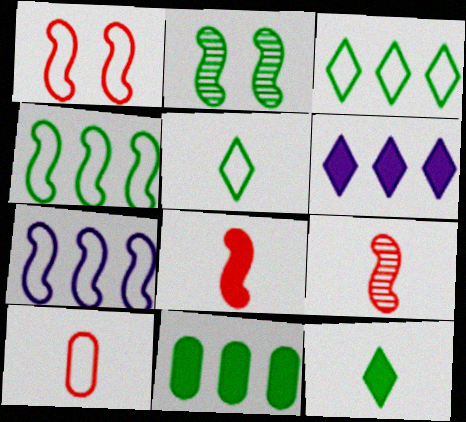[[2, 5, 11], 
[2, 6, 10], 
[2, 7, 8]]